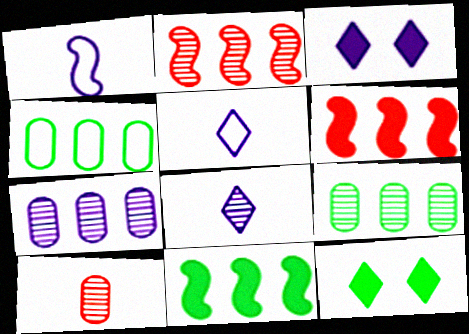[[1, 3, 7]]